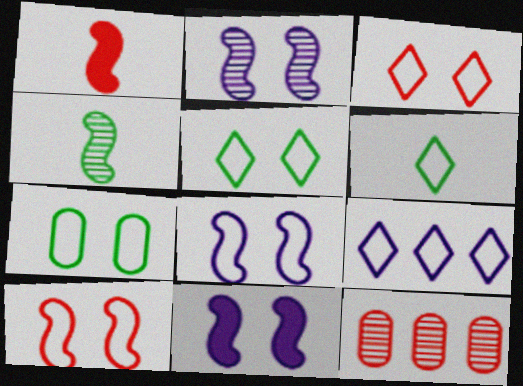[[1, 3, 12], 
[2, 8, 11], 
[3, 6, 9], 
[3, 7, 8], 
[6, 11, 12]]